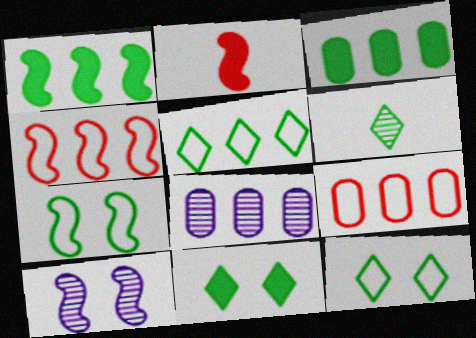[[2, 8, 12], 
[3, 6, 7], 
[3, 8, 9], 
[5, 6, 11]]